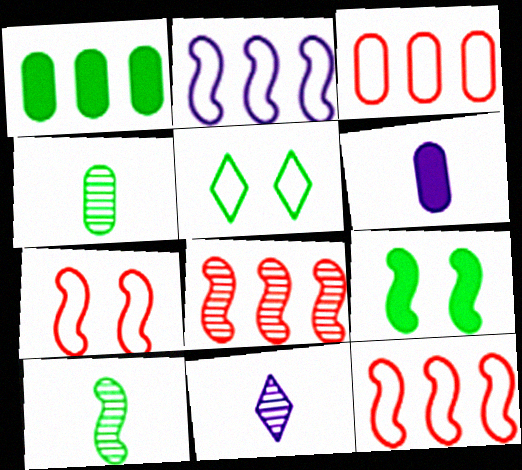[[1, 5, 10], 
[1, 7, 11], 
[3, 9, 11], 
[5, 6, 8]]